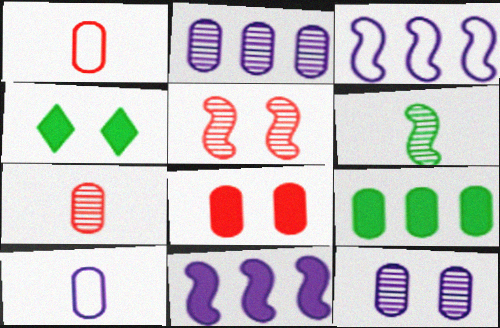[[1, 9, 12], 
[3, 4, 7]]